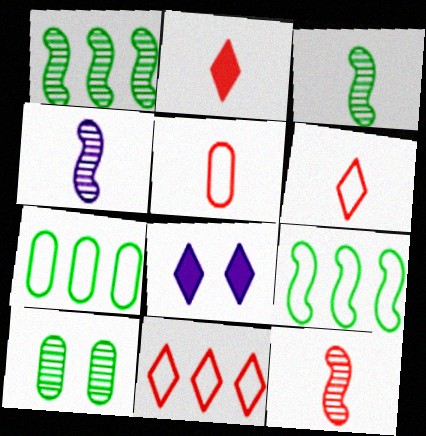[[1, 5, 8], 
[2, 5, 12], 
[3, 4, 12], 
[7, 8, 12]]